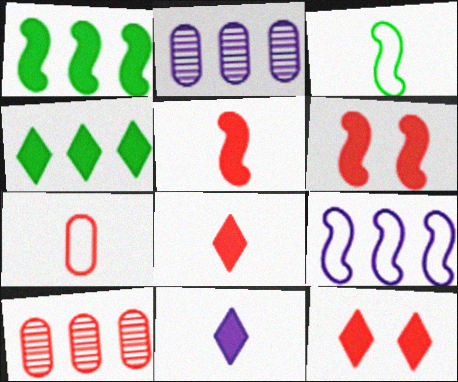[[2, 3, 12], 
[4, 9, 10], 
[4, 11, 12]]